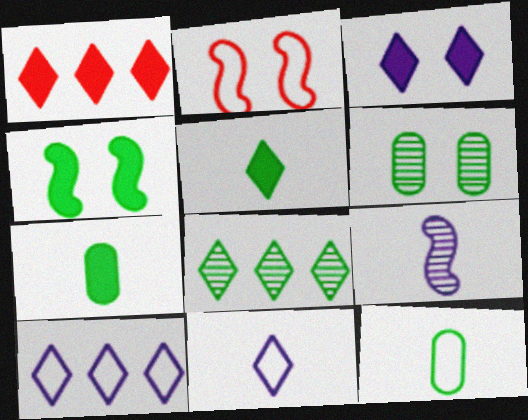[[1, 3, 5], 
[1, 8, 10], 
[2, 3, 6], 
[2, 10, 12], 
[4, 8, 12]]